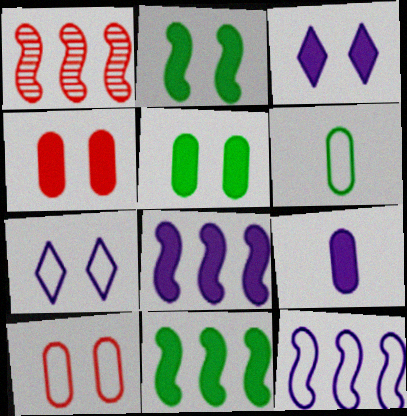[[1, 3, 6], 
[1, 11, 12], 
[2, 3, 4], 
[3, 8, 9]]